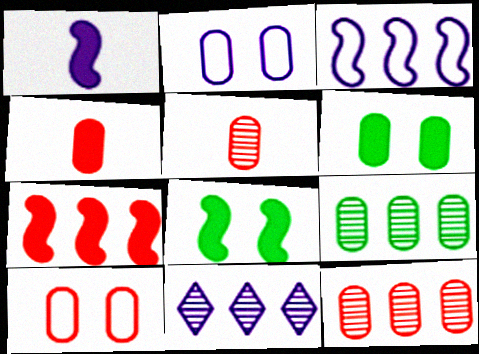[[1, 2, 11], 
[1, 7, 8], 
[2, 4, 9], 
[4, 10, 12]]